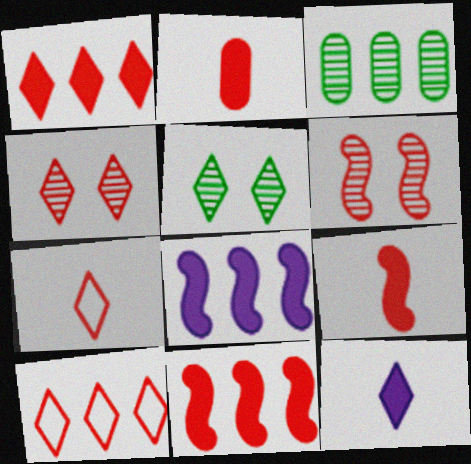[[1, 4, 7], 
[2, 6, 10], 
[3, 8, 10], 
[5, 10, 12]]